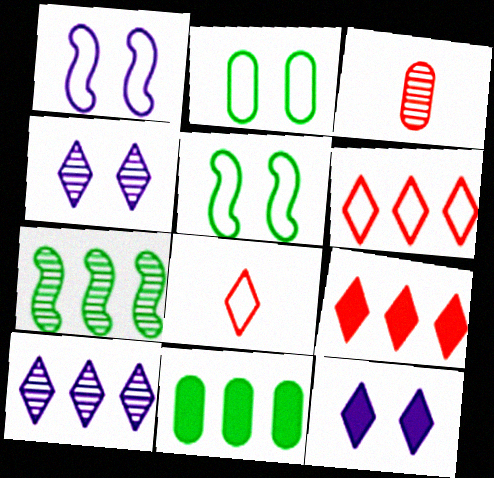[[3, 4, 7]]